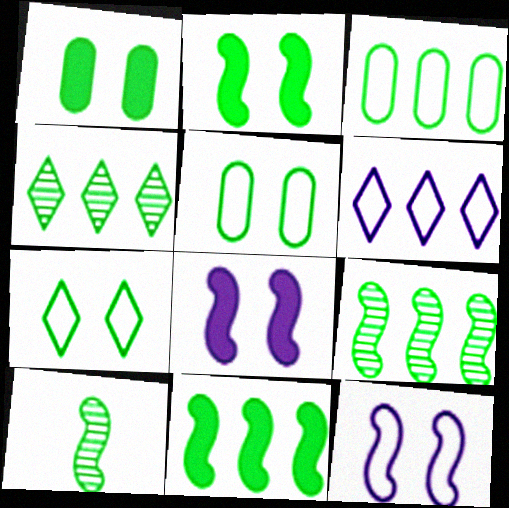[[3, 4, 11]]